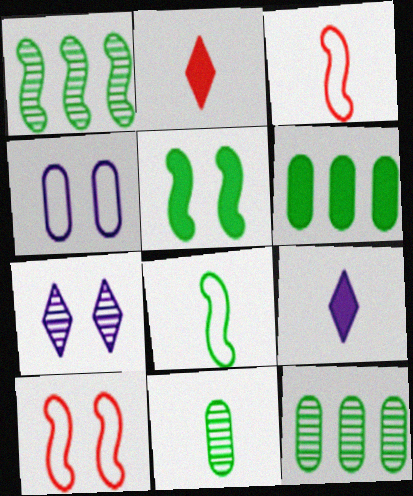[[1, 2, 4], 
[1, 5, 8], 
[3, 6, 7], 
[3, 9, 11], 
[9, 10, 12]]